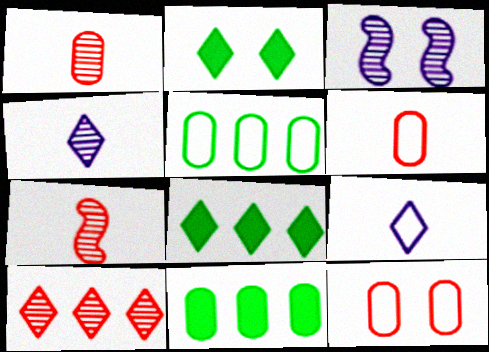[[2, 3, 12], 
[2, 9, 10], 
[3, 6, 8]]